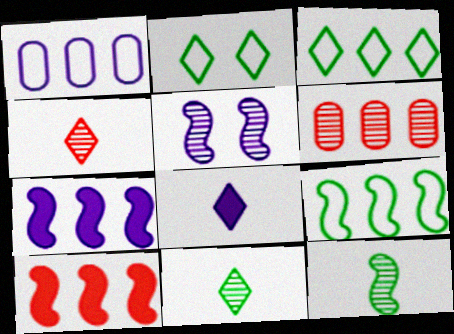[[1, 5, 8], 
[3, 6, 7], 
[5, 6, 11]]